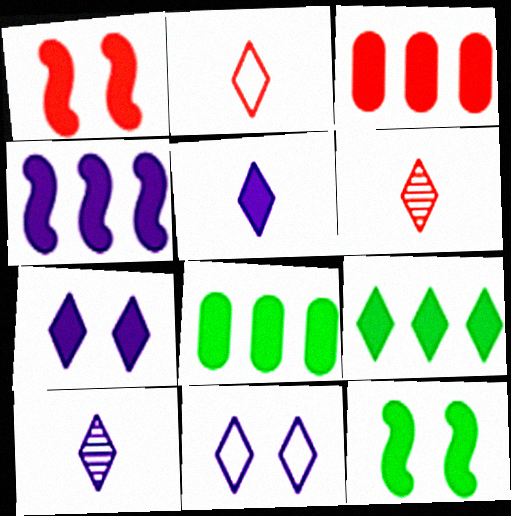[[1, 5, 8], 
[3, 4, 9], 
[3, 5, 12], 
[6, 9, 11]]